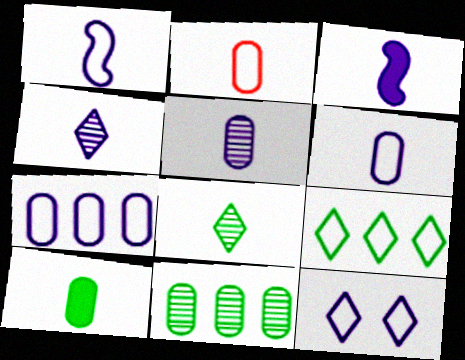[[1, 7, 12], 
[2, 3, 8], 
[2, 5, 10], 
[3, 4, 6]]